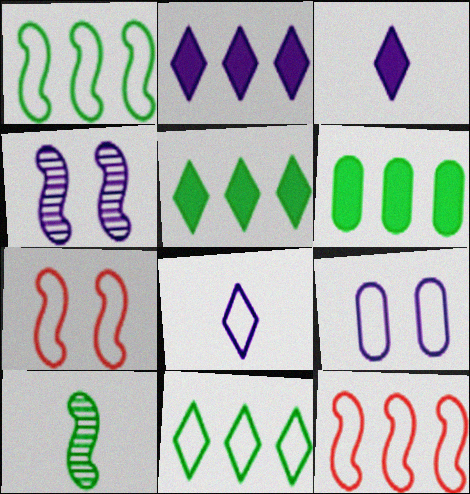[]